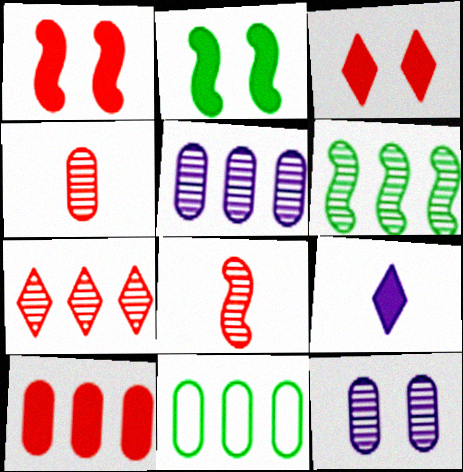[[2, 9, 10], 
[5, 6, 7], 
[5, 10, 11]]